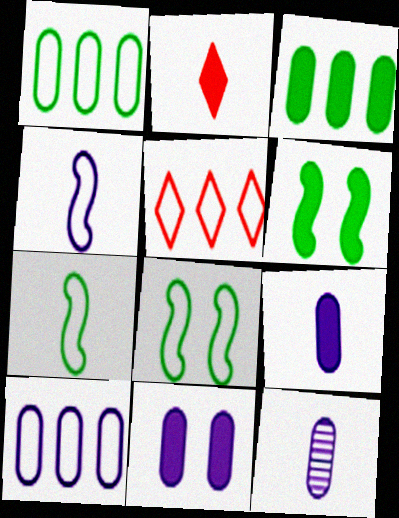[[2, 7, 12], 
[5, 6, 12], 
[10, 11, 12]]